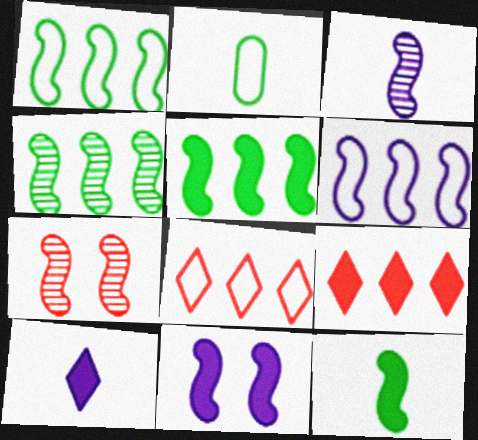[[1, 4, 5], 
[3, 4, 7], 
[3, 6, 11], 
[6, 7, 12]]